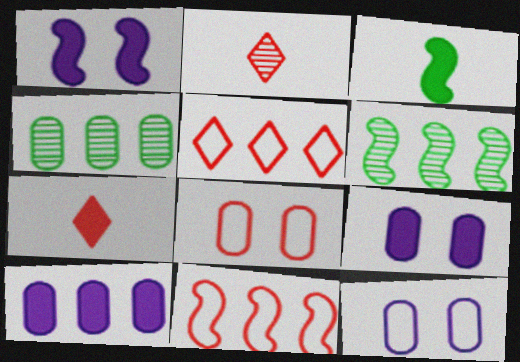[[5, 6, 10], 
[6, 7, 12]]